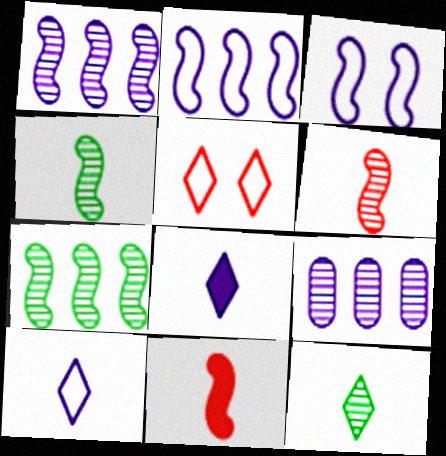[[3, 7, 11], 
[3, 8, 9]]